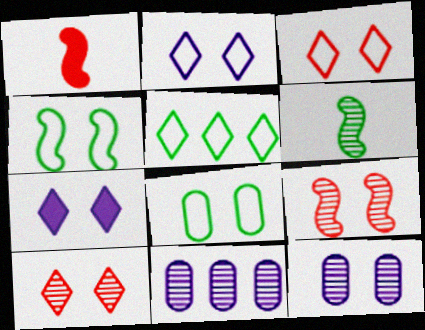[[1, 5, 12], 
[6, 10, 11], 
[7, 8, 9]]